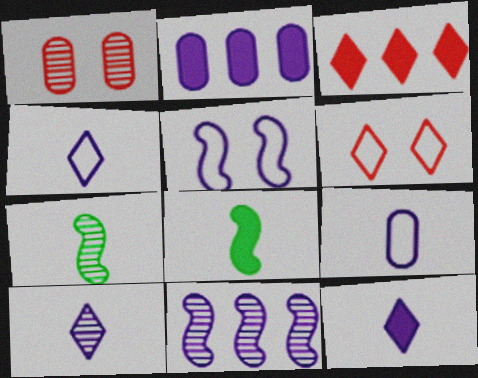[[2, 5, 10], 
[2, 6, 7], 
[4, 10, 12]]